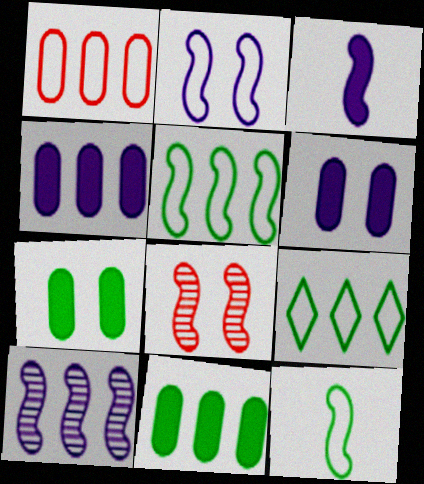[[2, 3, 10], 
[3, 5, 8]]